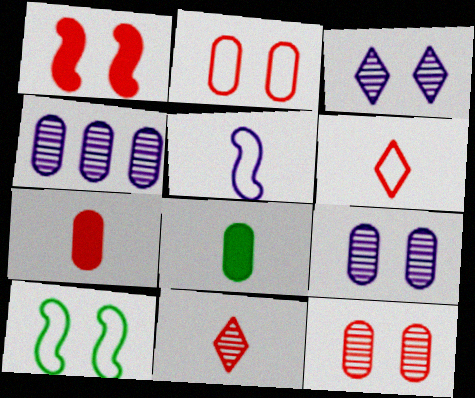[[2, 4, 8], 
[5, 8, 11]]